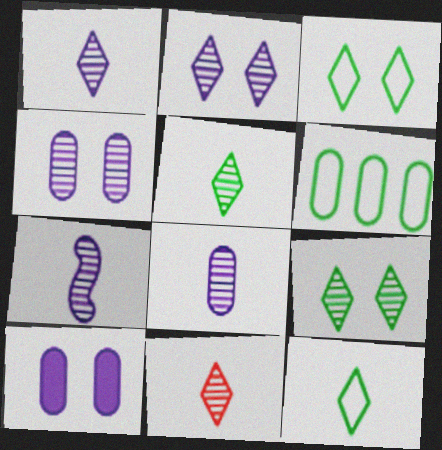[[1, 5, 11], 
[1, 7, 8]]